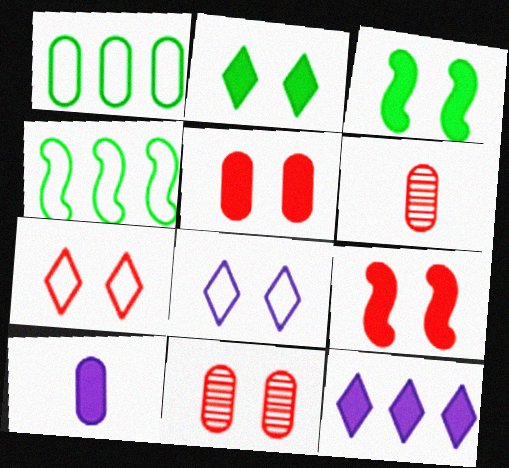[[1, 10, 11], 
[3, 8, 11], 
[7, 9, 11]]